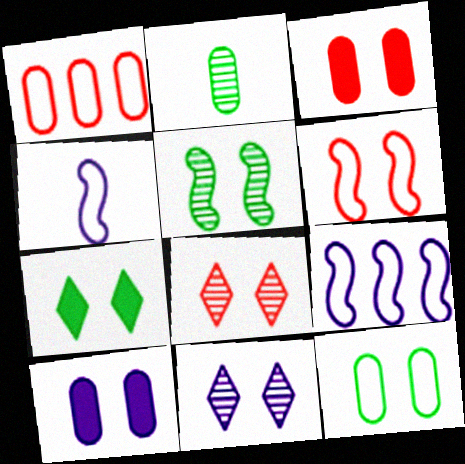[[1, 2, 10], 
[3, 6, 8], 
[5, 7, 12]]